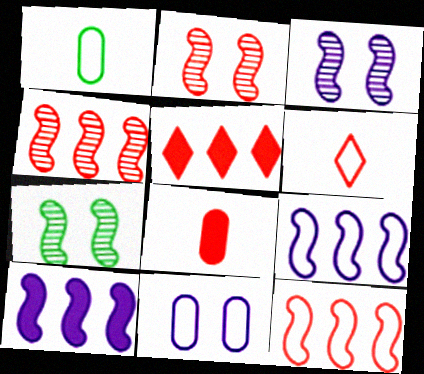[[1, 3, 5], 
[2, 3, 7]]